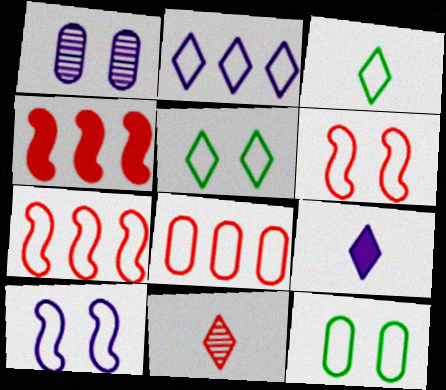[[1, 3, 4], 
[3, 8, 10], 
[3, 9, 11]]